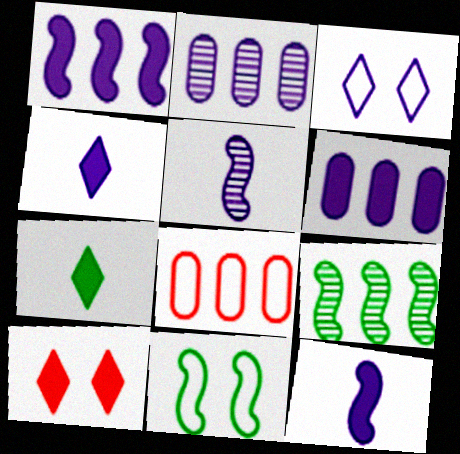[[2, 3, 12], 
[3, 5, 6]]